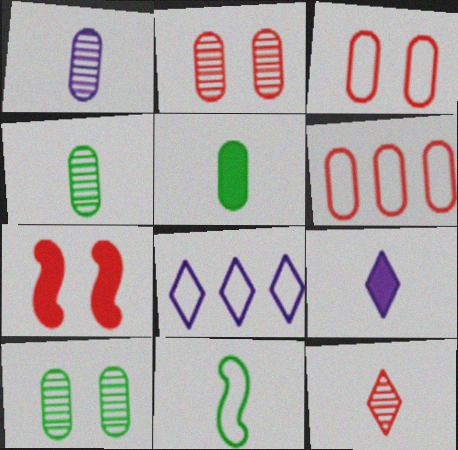[[3, 8, 11], 
[4, 7, 8], 
[6, 7, 12]]